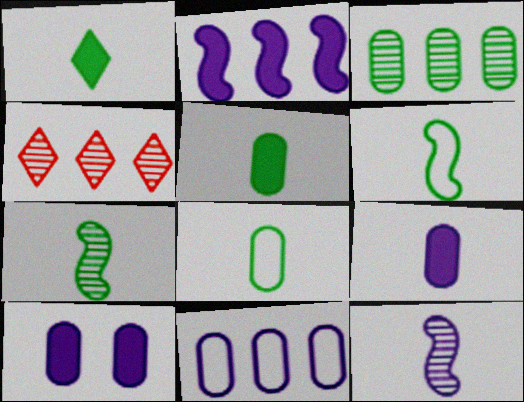[[1, 7, 8], 
[4, 6, 10]]